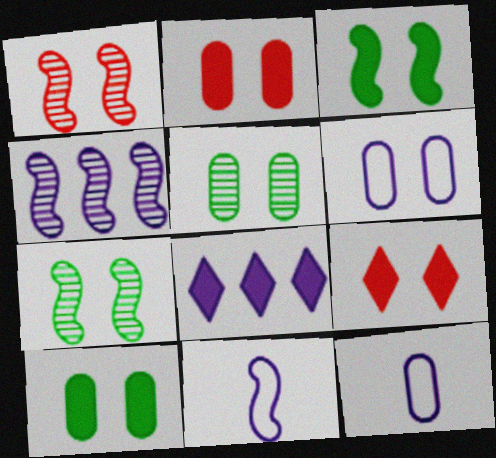[[2, 5, 6], 
[6, 7, 9]]